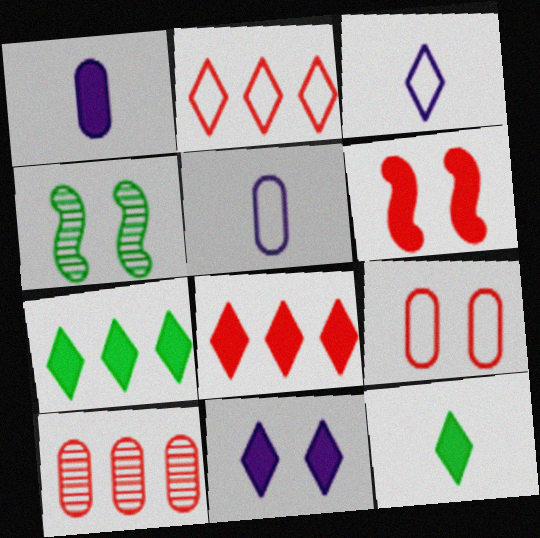[[1, 2, 4], 
[1, 6, 7], 
[4, 5, 8], 
[4, 9, 11], 
[8, 11, 12]]